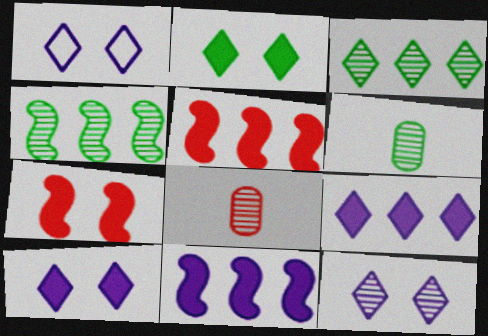[[1, 5, 6], 
[1, 10, 12], 
[4, 8, 12]]